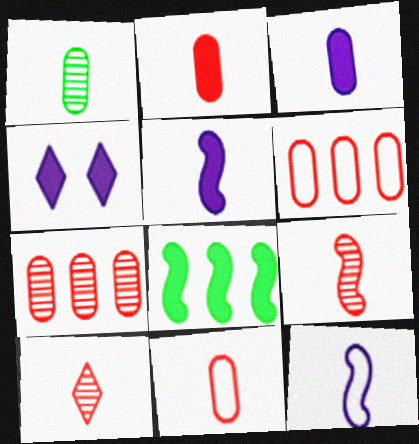[[1, 3, 11], 
[2, 4, 8]]